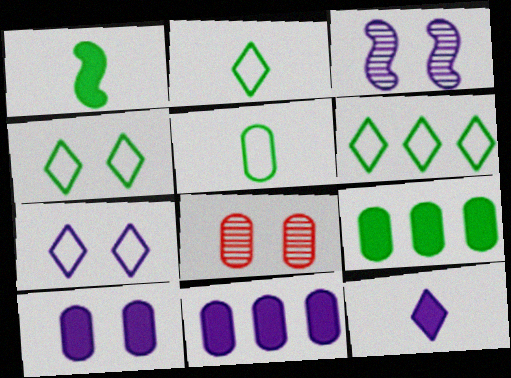[[2, 4, 6], 
[3, 7, 10], 
[5, 8, 11]]